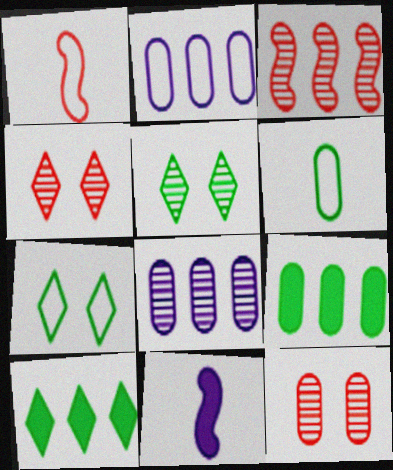[[1, 2, 7], 
[2, 3, 10]]